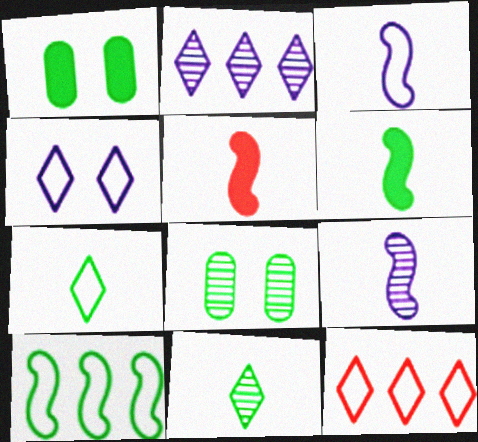[[1, 9, 12], 
[1, 10, 11], 
[4, 7, 12]]